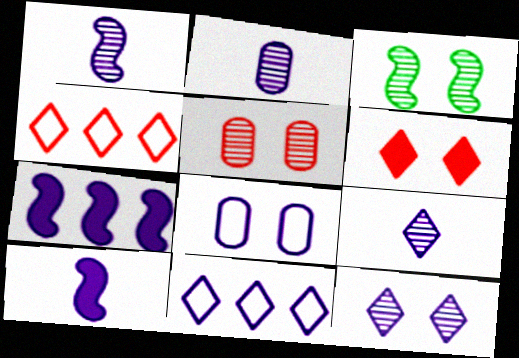[[1, 2, 9], 
[3, 5, 12], 
[3, 6, 8], 
[7, 8, 9]]